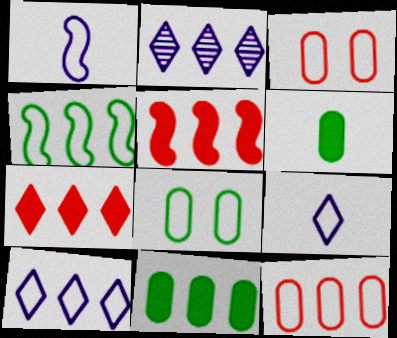[[3, 4, 9], 
[4, 10, 12]]